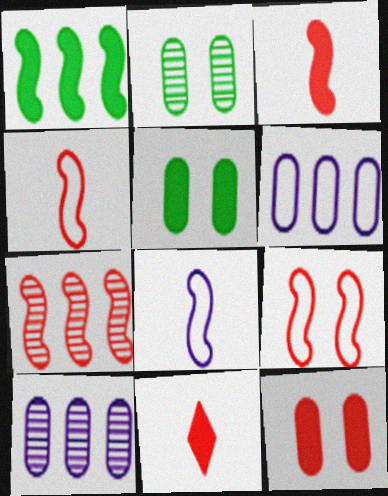[[3, 7, 9]]